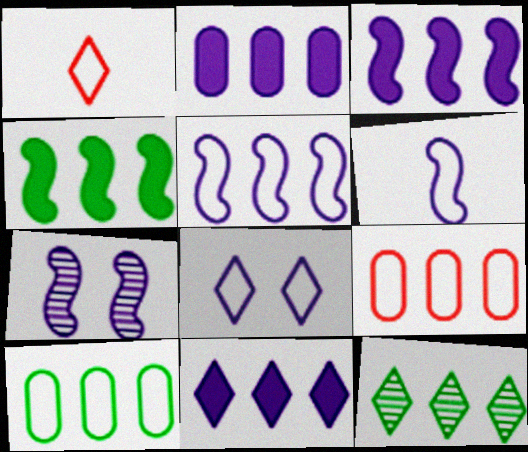[[2, 3, 11], 
[3, 6, 7], 
[3, 9, 12], 
[4, 10, 12]]